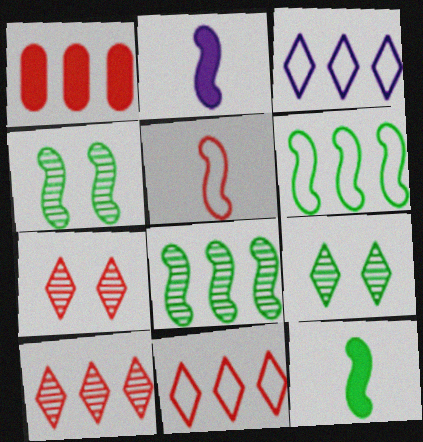[[1, 3, 8], 
[1, 5, 7], 
[4, 6, 12]]